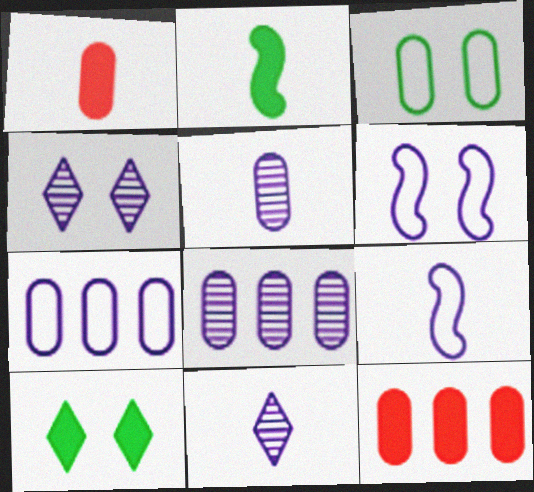[[1, 3, 8], 
[3, 5, 12]]